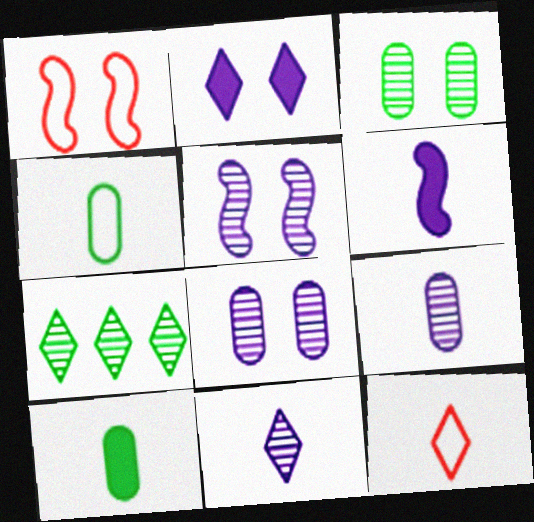[[1, 2, 3], 
[2, 7, 12]]